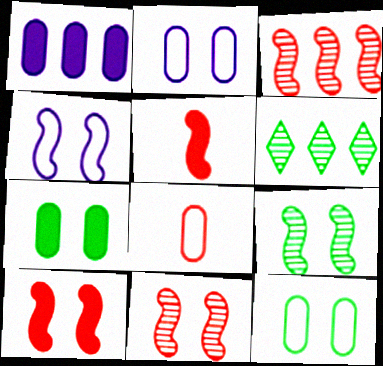[[2, 5, 6], 
[4, 9, 10]]